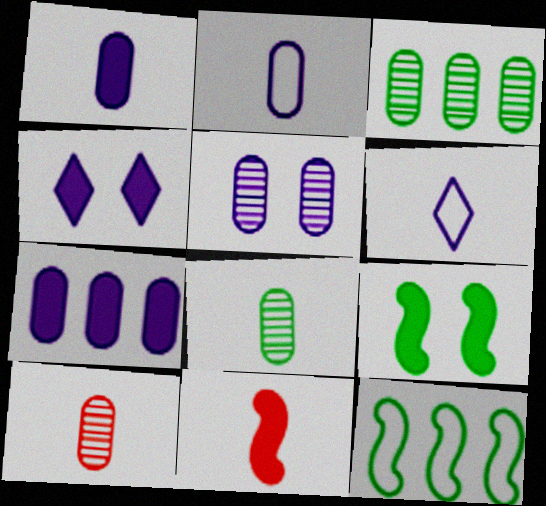[[2, 5, 7], 
[3, 5, 10], 
[4, 10, 12], 
[6, 8, 11]]